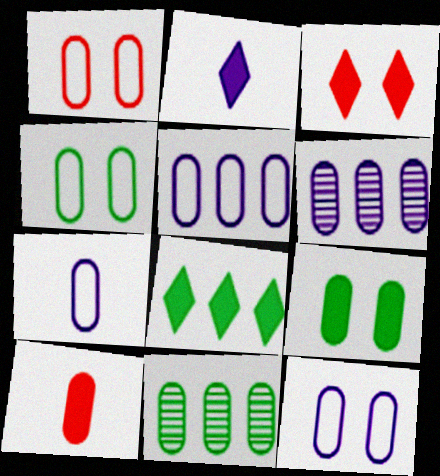[[1, 4, 12], 
[2, 3, 8], 
[4, 6, 10], 
[5, 7, 12], 
[10, 11, 12]]